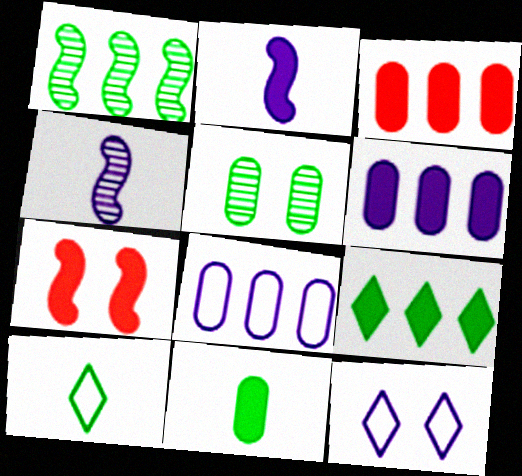[[4, 6, 12], 
[5, 7, 12]]